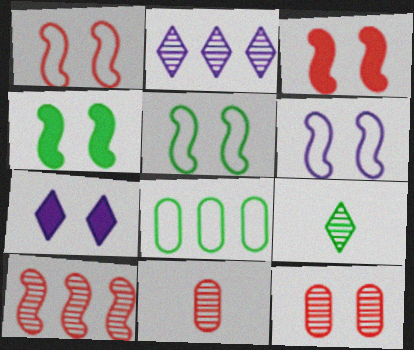[[1, 5, 6], 
[4, 8, 9], 
[5, 7, 12]]